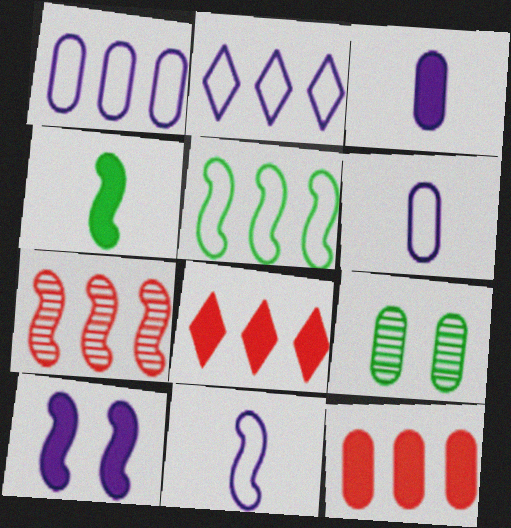[[6, 9, 12], 
[8, 9, 11]]